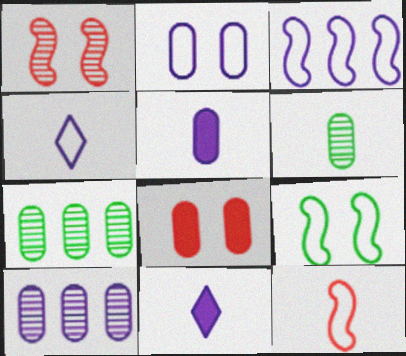[[2, 3, 4], 
[2, 5, 10], 
[3, 9, 12], 
[6, 11, 12]]